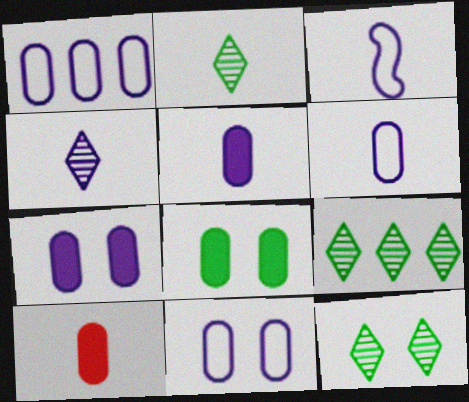[[1, 6, 11], 
[2, 3, 10], 
[2, 9, 12], 
[3, 4, 5]]